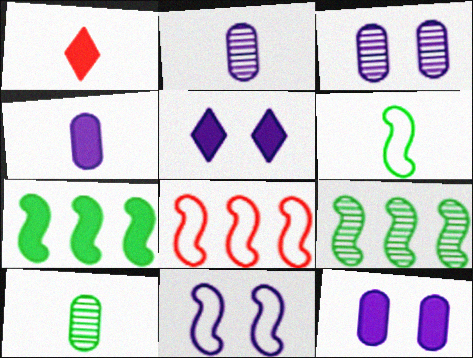[[1, 2, 6], 
[1, 7, 12], 
[3, 5, 11], 
[5, 8, 10], 
[6, 8, 11]]